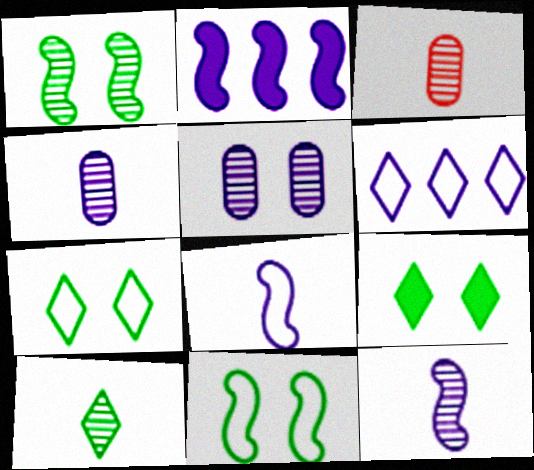[[2, 3, 7], 
[3, 10, 12]]